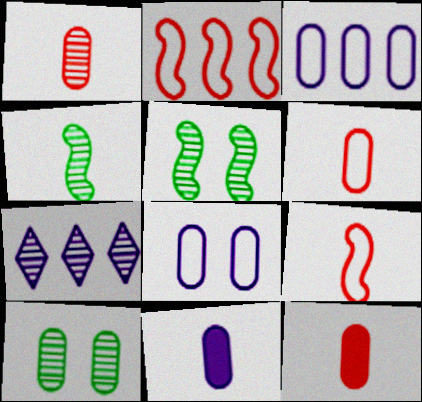[[1, 5, 7], 
[1, 6, 12], 
[3, 10, 12]]